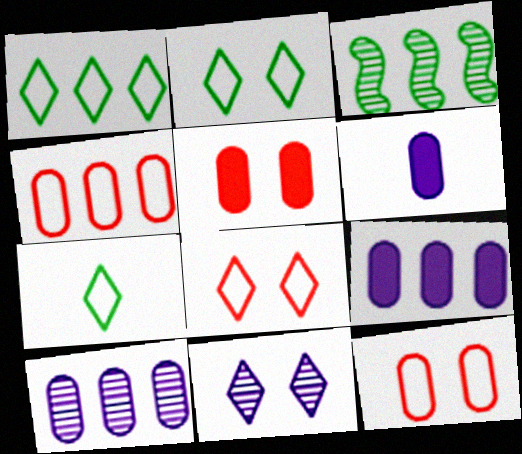[[1, 2, 7], 
[3, 6, 8]]